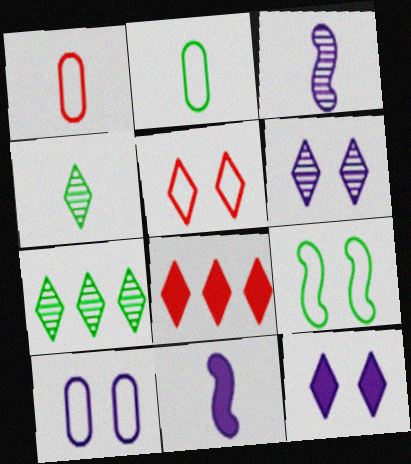[[1, 4, 11], 
[5, 9, 10]]